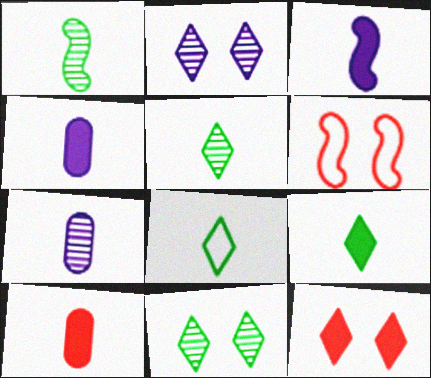[[3, 9, 10], 
[5, 8, 9]]